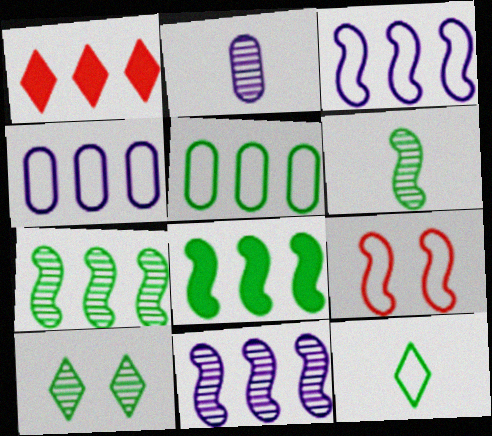[[1, 4, 7], 
[1, 5, 11], 
[4, 9, 12]]